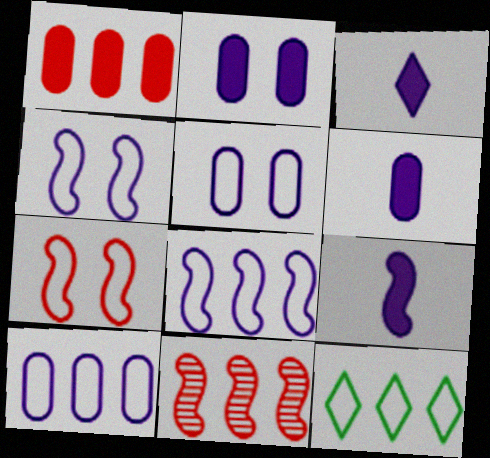[[3, 6, 9]]